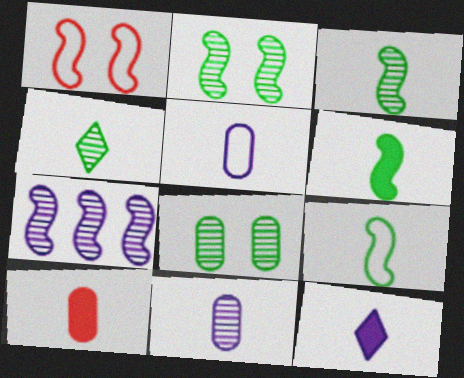[[1, 6, 7], 
[3, 6, 9], 
[6, 10, 12]]